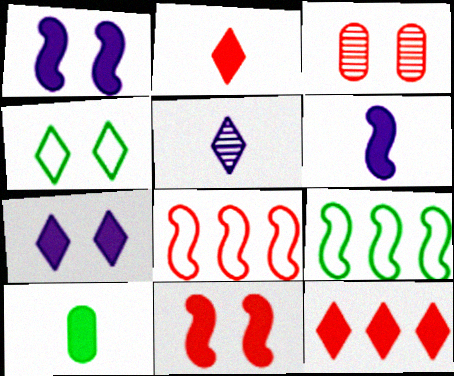[[1, 3, 4], 
[1, 10, 12], 
[2, 3, 8], 
[2, 6, 10], 
[4, 5, 12]]